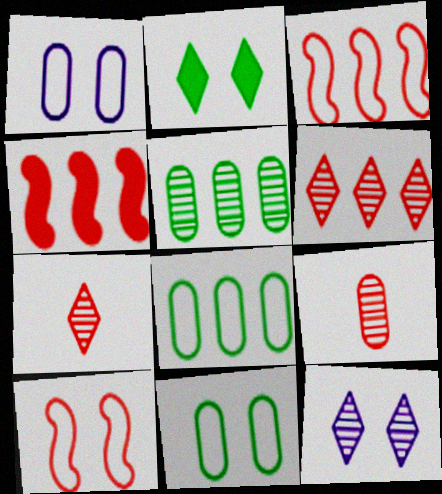[]